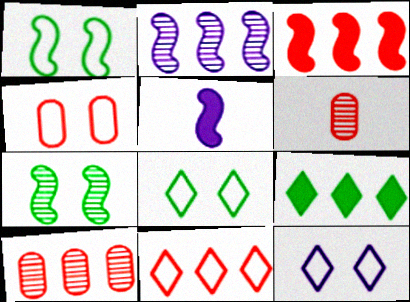[[1, 4, 12], 
[3, 10, 11], 
[5, 8, 10]]